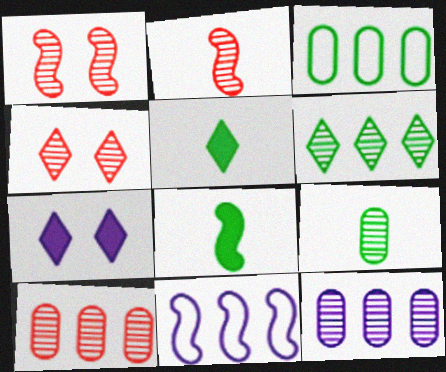[[1, 8, 11], 
[2, 3, 7], 
[2, 4, 10]]